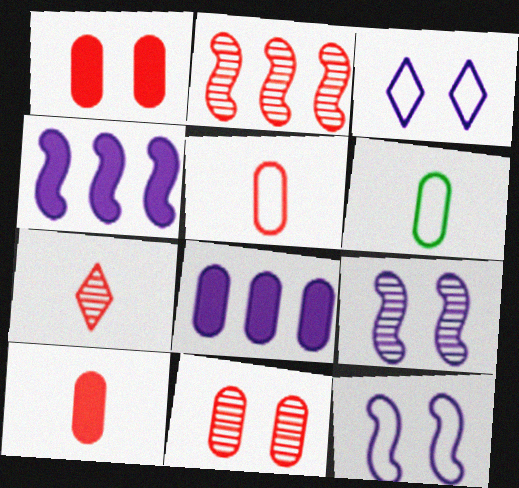[[2, 7, 11], 
[6, 8, 11]]